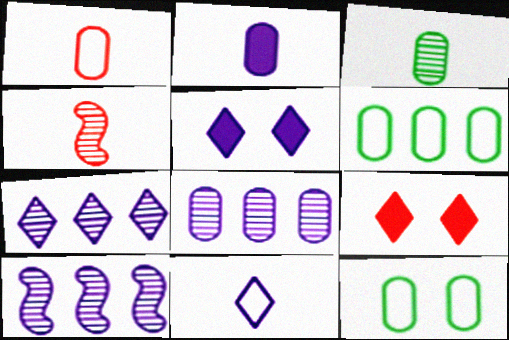[[1, 2, 3], 
[4, 5, 6], 
[5, 7, 11], 
[7, 8, 10]]